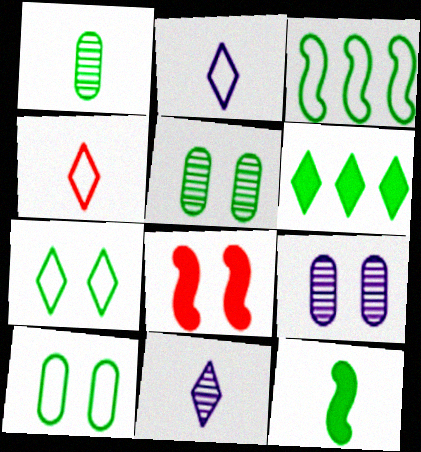[[7, 8, 9]]